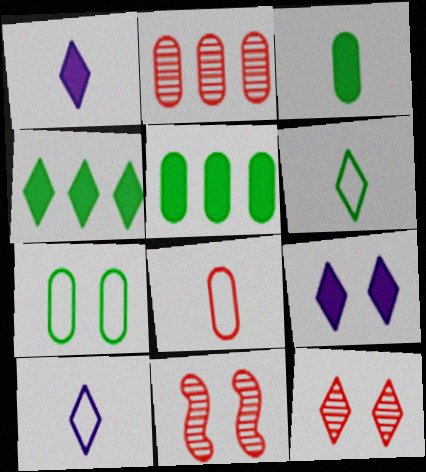[[4, 10, 12], 
[5, 10, 11], 
[7, 9, 11]]